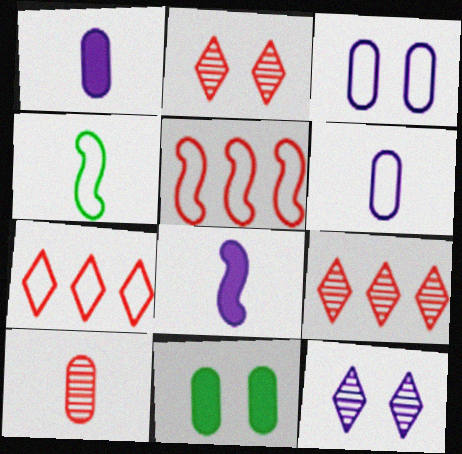[[3, 4, 7]]